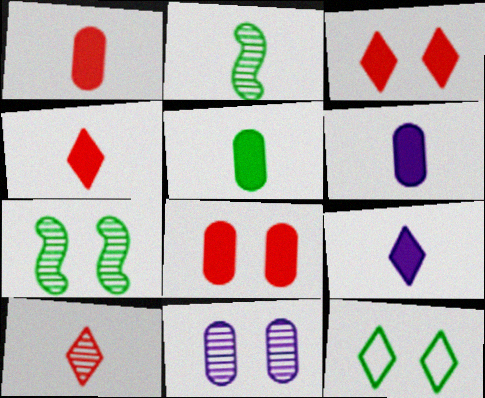[[1, 5, 6]]